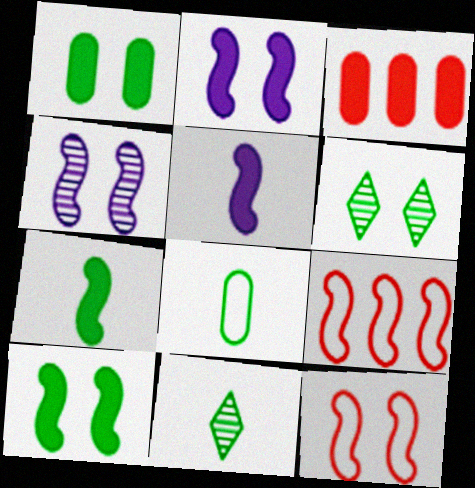[[4, 7, 9], 
[4, 10, 12], 
[7, 8, 11]]